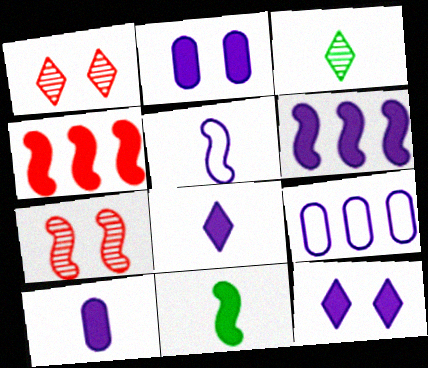[[1, 9, 11], 
[2, 6, 8], 
[6, 10, 12]]